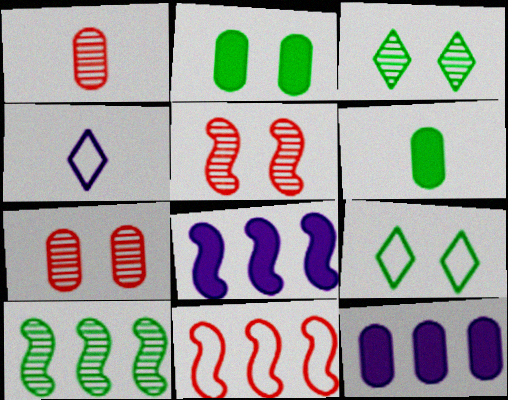[[1, 8, 9], 
[6, 9, 10], 
[8, 10, 11]]